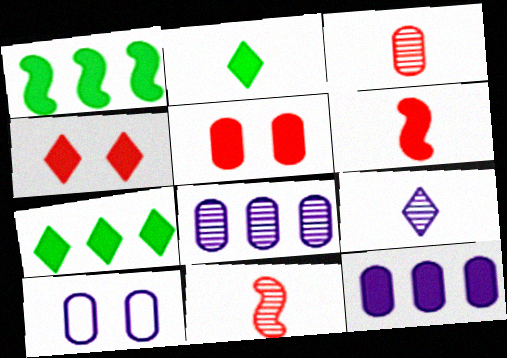[[7, 10, 11]]